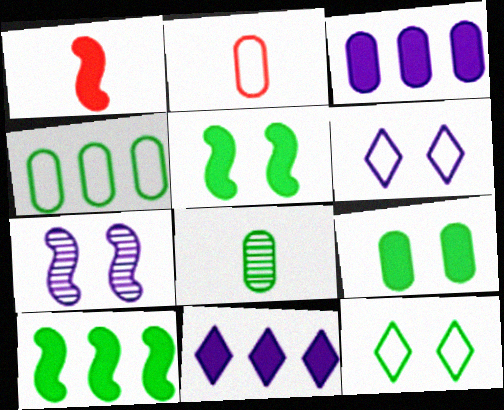[[1, 9, 11], 
[4, 8, 9], 
[8, 10, 12]]